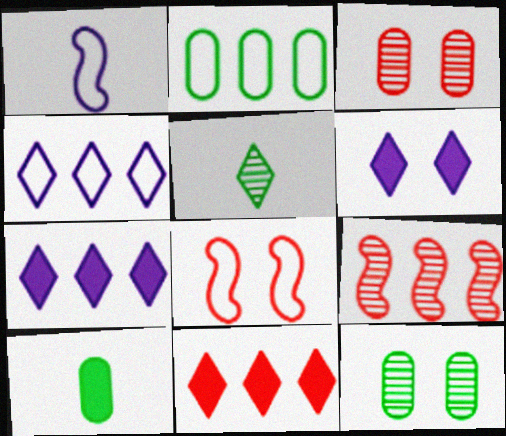[[1, 11, 12], 
[2, 7, 9], 
[2, 10, 12], 
[6, 8, 12]]